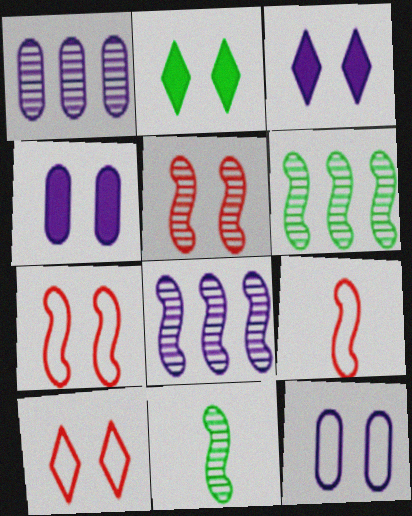[[1, 2, 9], 
[2, 5, 12], 
[5, 8, 11]]